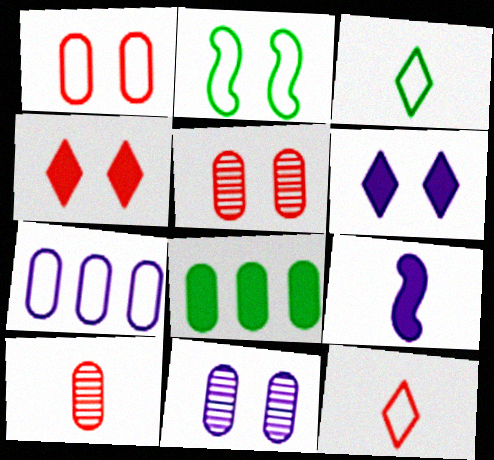[[2, 4, 11], 
[2, 5, 6], 
[2, 7, 12], 
[3, 9, 10], 
[4, 8, 9]]